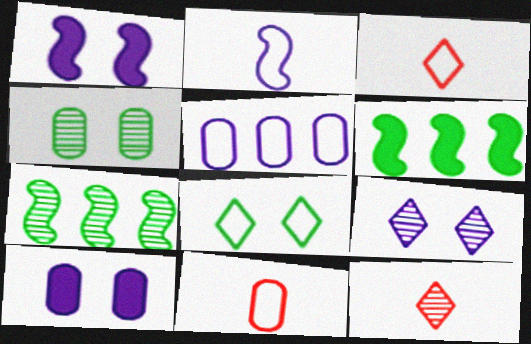[[3, 7, 10], 
[6, 9, 11]]